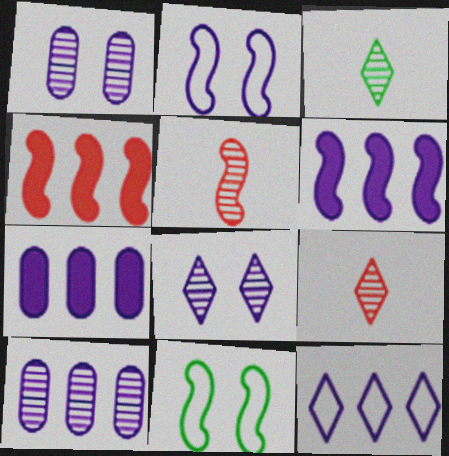[[5, 6, 11], 
[6, 10, 12], 
[7, 9, 11]]